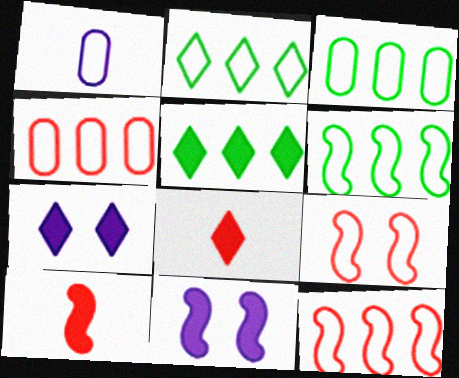[[1, 2, 9], 
[2, 3, 6], 
[5, 7, 8]]